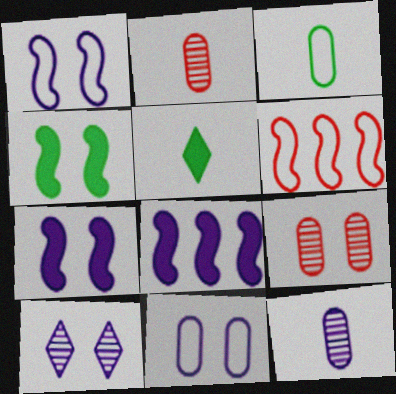[[7, 10, 11]]